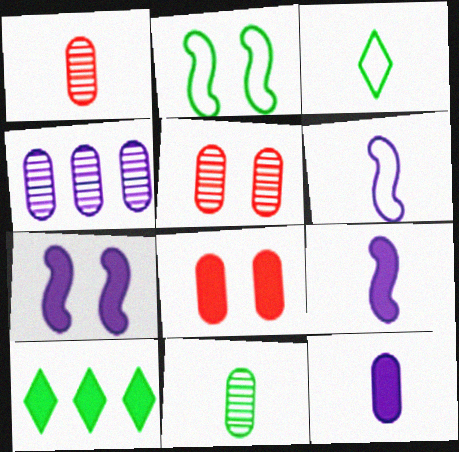[[1, 3, 9], 
[2, 10, 11], 
[4, 5, 11], 
[5, 6, 10], 
[8, 9, 10]]